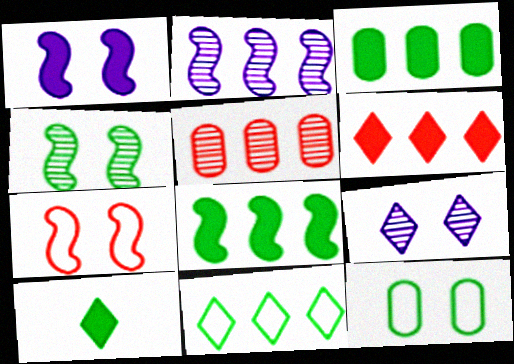[[1, 4, 7]]